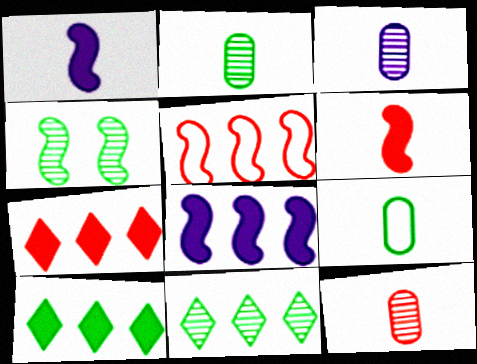[[1, 4, 5], 
[2, 3, 12], 
[2, 4, 11], 
[4, 9, 10]]